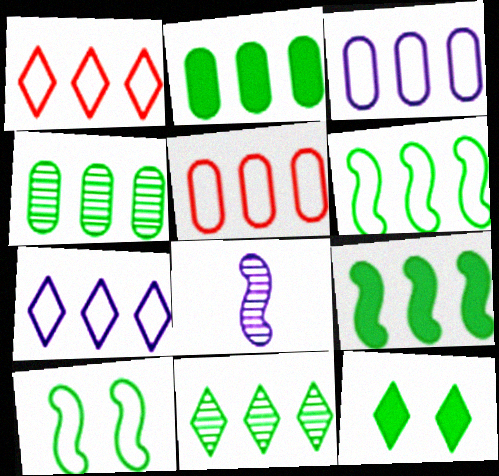[[1, 3, 6], 
[2, 6, 11], 
[5, 6, 7], 
[5, 8, 12]]